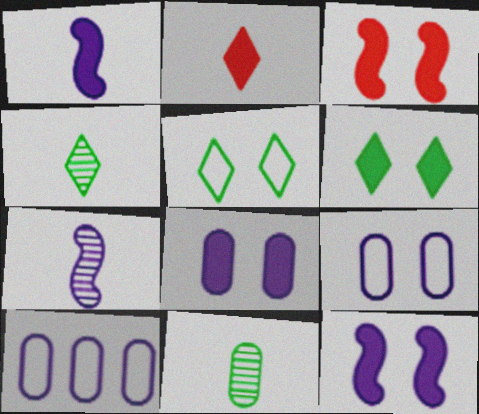[[3, 4, 10], 
[3, 6, 8]]